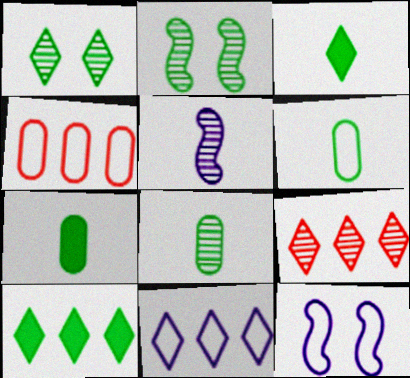[[2, 6, 10], 
[6, 7, 8], 
[7, 9, 12], 
[9, 10, 11]]